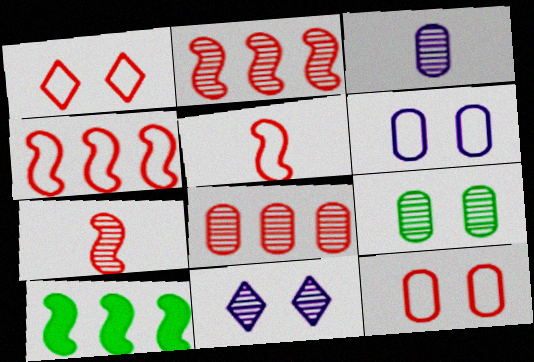[[1, 3, 10], 
[3, 8, 9]]